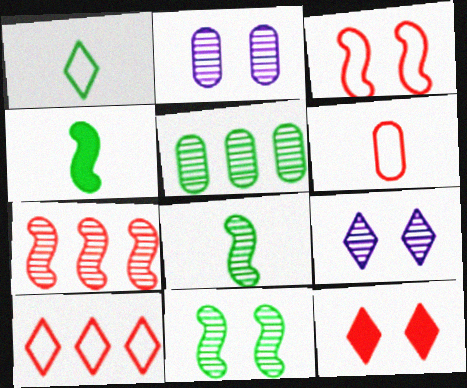[[2, 4, 10], 
[3, 6, 10], 
[6, 7, 12]]